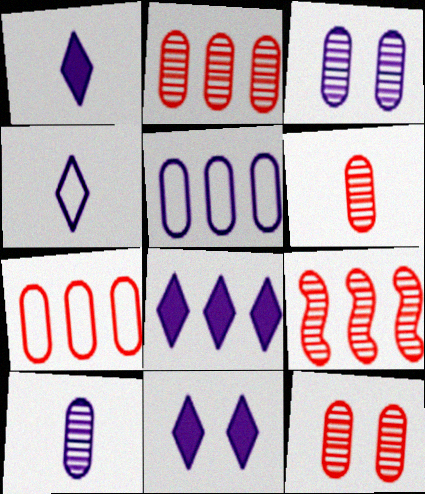[[1, 8, 11], 
[2, 6, 12]]